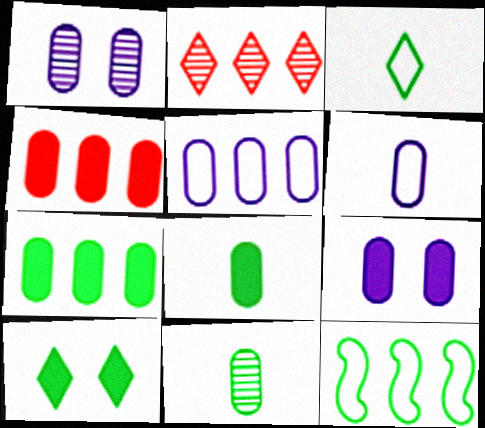[[4, 8, 9], 
[10, 11, 12]]